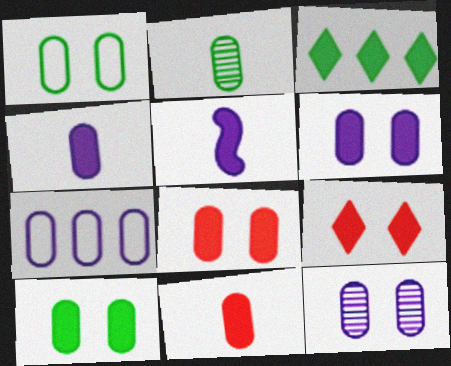[[1, 8, 12], 
[2, 7, 8], 
[3, 5, 8], 
[4, 7, 12], 
[6, 8, 10]]